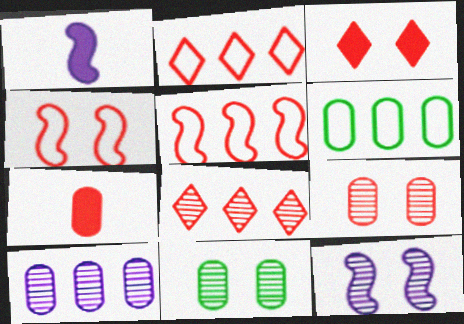[[1, 2, 11], 
[3, 4, 9], 
[4, 7, 8]]